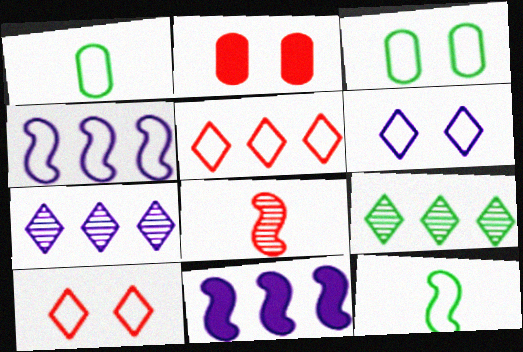[[1, 4, 10], 
[2, 5, 8], 
[2, 7, 12]]